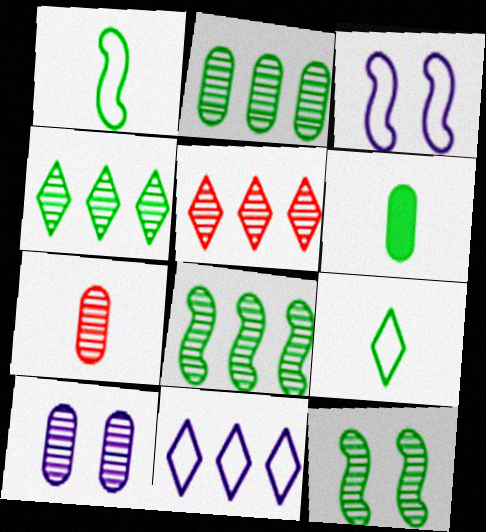[[2, 4, 8], 
[2, 7, 10], 
[3, 5, 6]]